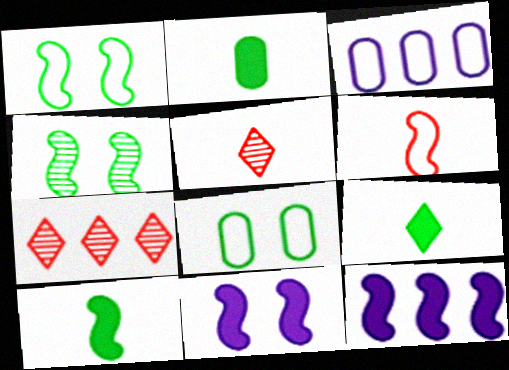[[2, 9, 10], 
[4, 6, 12], 
[5, 8, 12]]